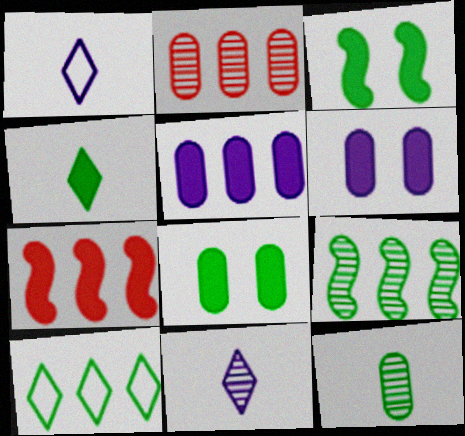[[1, 2, 3], 
[3, 10, 12], 
[4, 6, 7]]